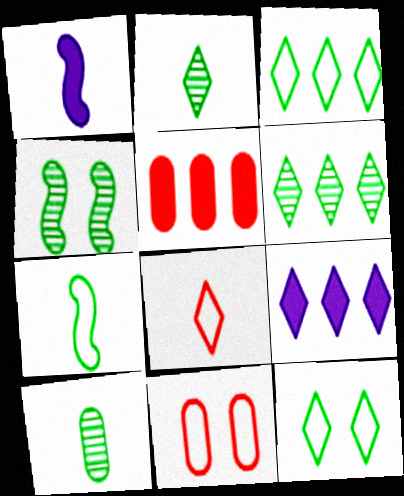[[1, 6, 11], 
[1, 8, 10], 
[4, 6, 10]]